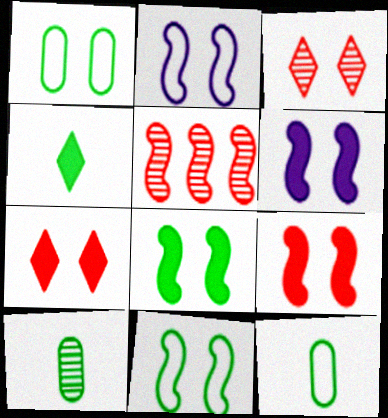[[1, 3, 6], 
[6, 8, 9]]